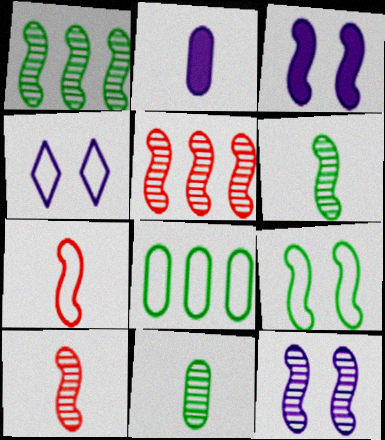[[1, 3, 7], 
[1, 10, 12], 
[4, 7, 8], 
[5, 6, 12]]